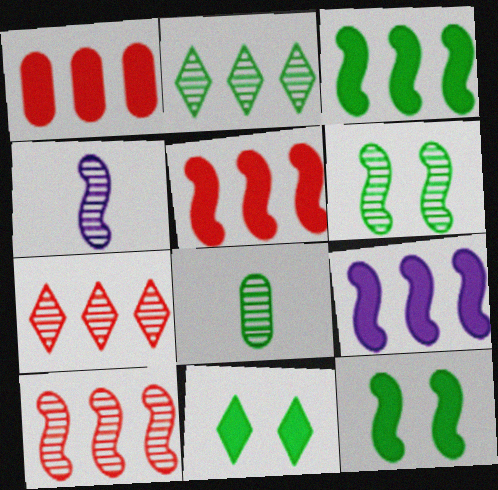[[2, 6, 8], 
[3, 5, 9], 
[4, 6, 10]]